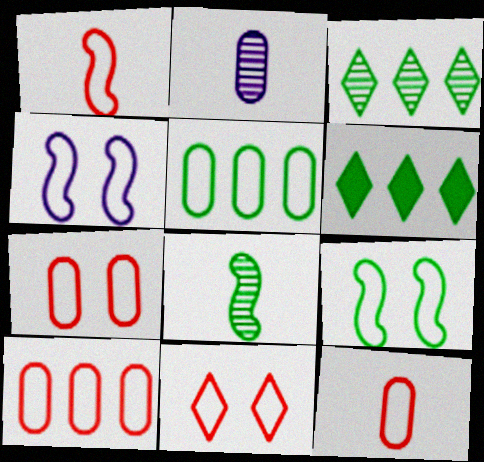[[1, 10, 11], 
[7, 10, 12]]